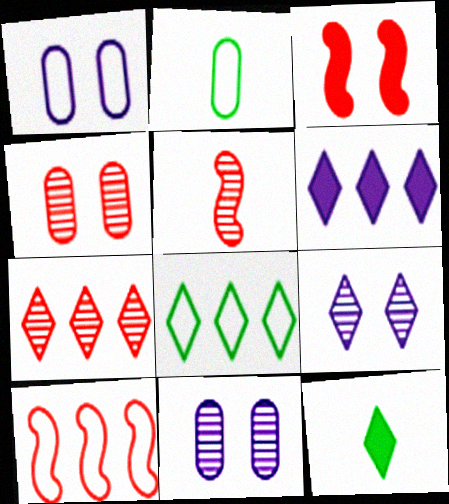[[3, 5, 10], 
[4, 5, 7], 
[6, 7, 8], 
[10, 11, 12]]